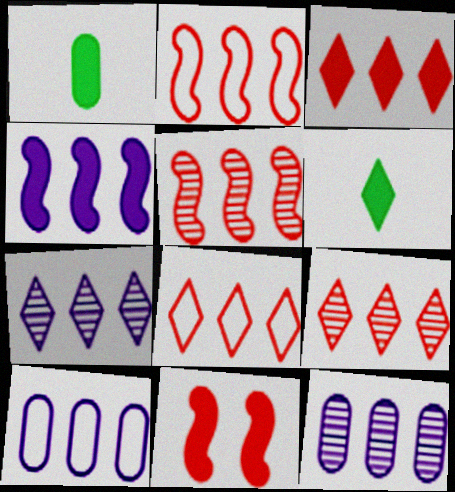[[3, 8, 9], 
[4, 7, 10]]